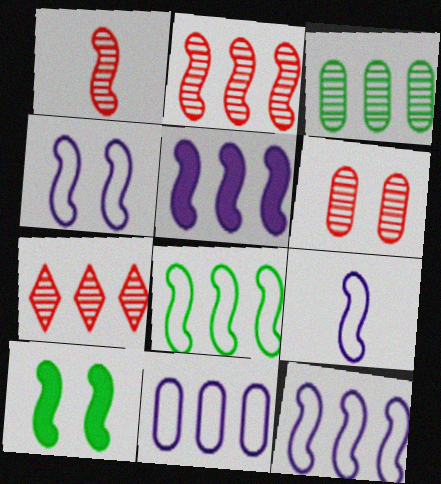[[1, 6, 7], 
[1, 10, 12], 
[2, 5, 8], 
[2, 9, 10], 
[4, 9, 12]]